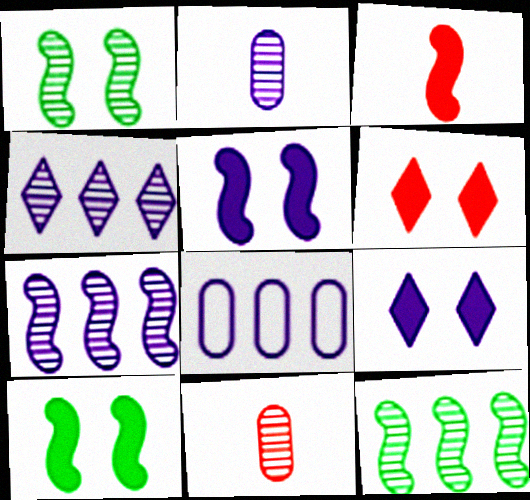[[1, 4, 11]]